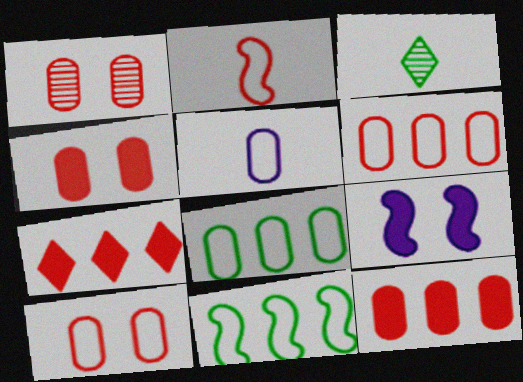[[1, 2, 7], 
[1, 4, 10], 
[3, 6, 9], 
[5, 8, 10]]